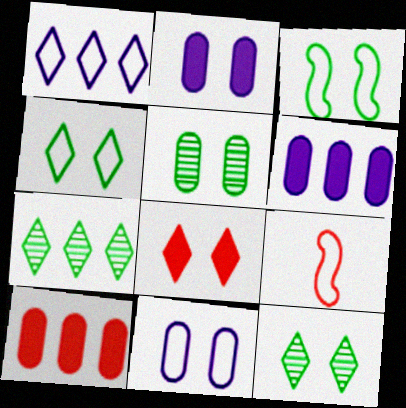[[2, 7, 9], 
[6, 9, 12]]